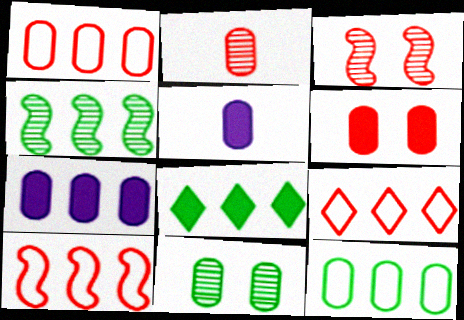[[1, 2, 6], 
[1, 5, 11], 
[1, 9, 10], 
[4, 7, 9], 
[4, 8, 12]]